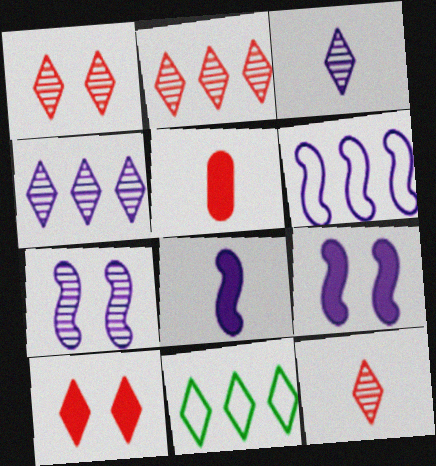[[1, 2, 12], 
[3, 10, 11], 
[5, 7, 11], 
[6, 7, 8]]